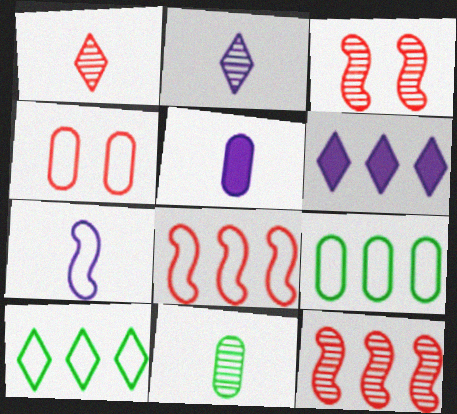[[2, 5, 7], 
[3, 5, 10], 
[4, 7, 10], 
[6, 9, 12]]